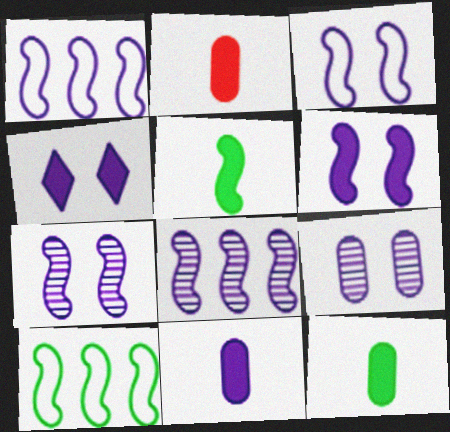[[2, 11, 12], 
[3, 4, 9], 
[3, 6, 7]]